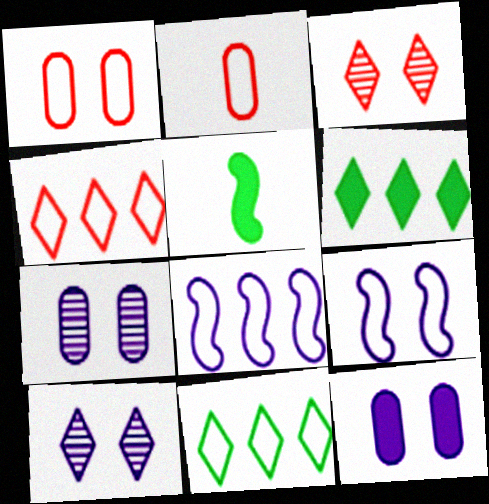[[2, 9, 11], 
[4, 5, 7], 
[9, 10, 12]]